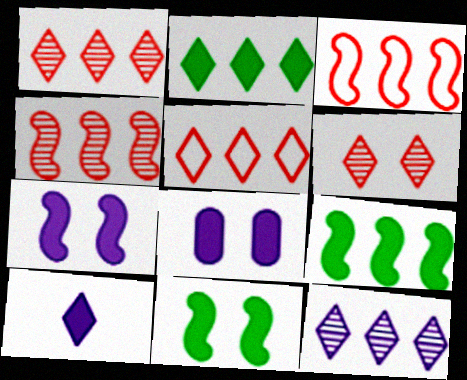[[2, 5, 12]]